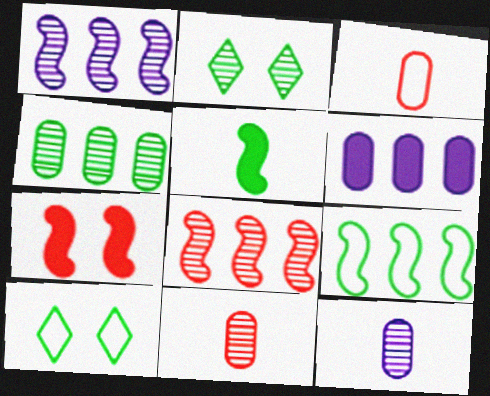[[1, 2, 11], 
[2, 8, 12], 
[4, 5, 10]]